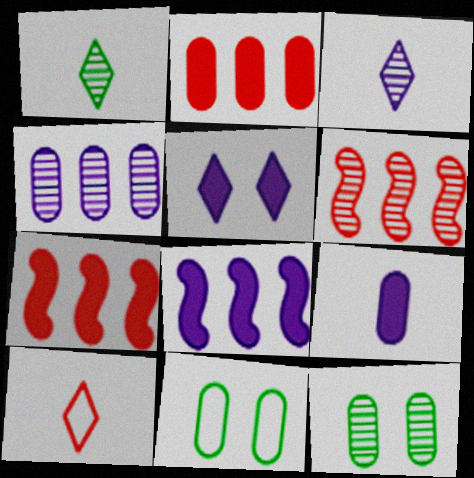[[3, 6, 12], 
[3, 7, 11], 
[5, 8, 9], 
[8, 10, 12]]